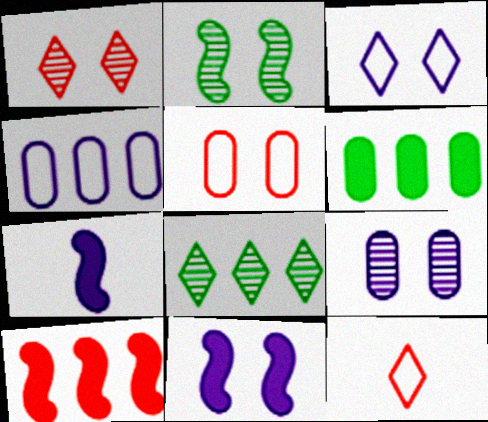[[1, 2, 9], 
[3, 9, 11], 
[4, 8, 10], 
[5, 7, 8]]